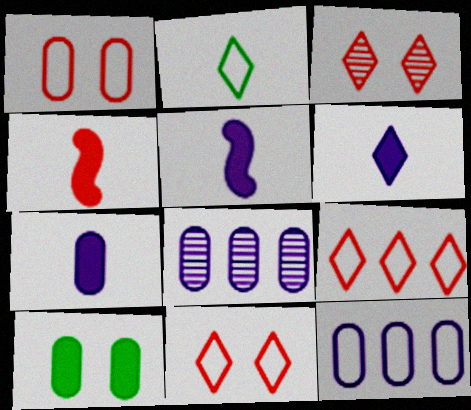[[5, 6, 7]]